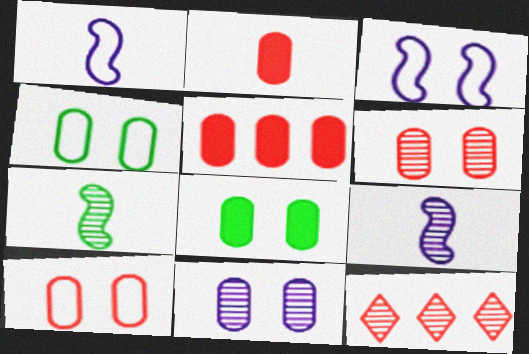[[1, 8, 12], 
[7, 11, 12], 
[8, 10, 11]]